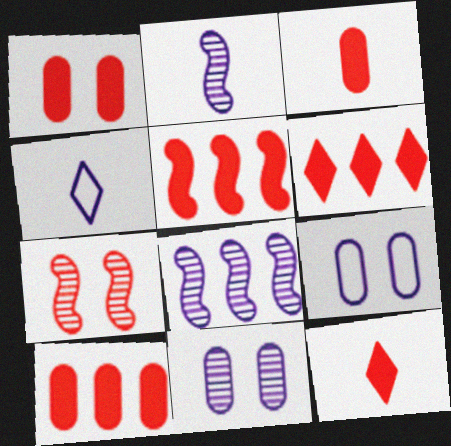[[1, 3, 10], 
[1, 5, 12], 
[5, 6, 10]]